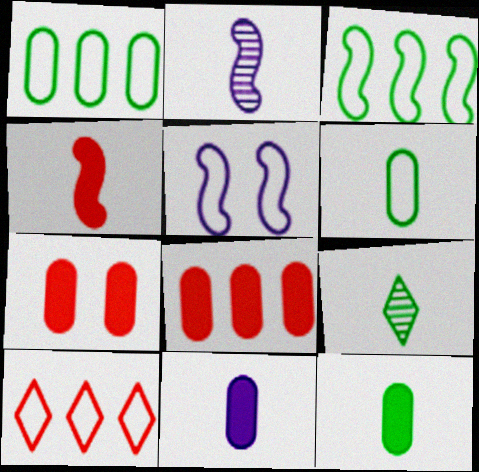[[5, 6, 10], 
[5, 8, 9]]